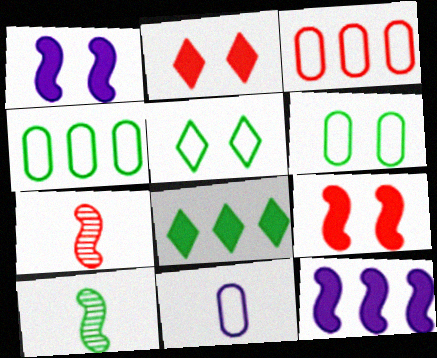[[2, 3, 7], 
[3, 6, 11], 
[6, 8, 10]]